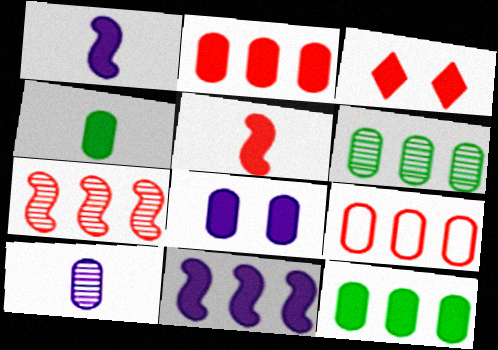[[1, 3, 12], 
[2, 3, 5], 
[2, 4, 8], 
[3, 4, 11]]